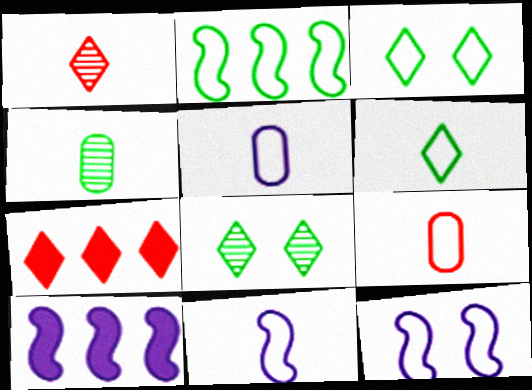[[4, 7, 12], 
[6, 9, 11], 
[8, 9, 10]]